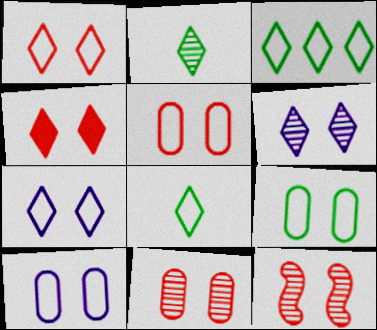[[4, 5, 12], 
[5, 9, 10]]